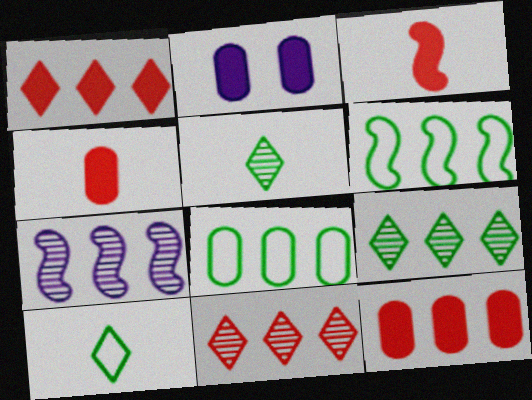[[1, 7, 8]]